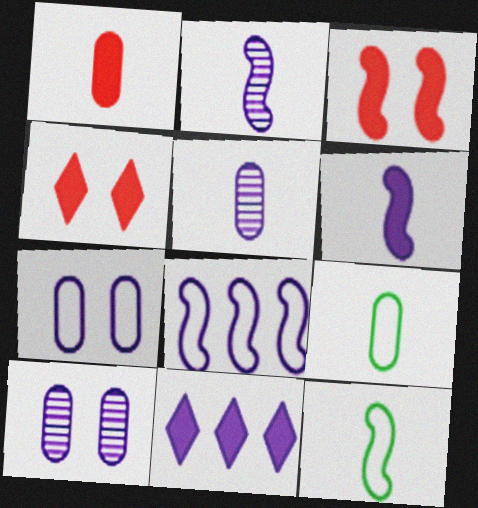[[1, 5, 9], 
[2, 7, 11]]